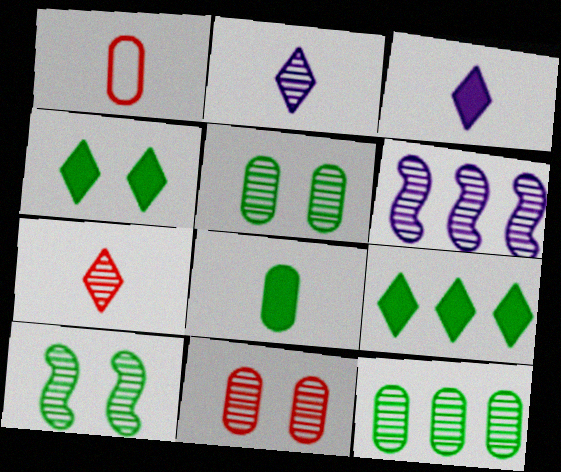[[1, 4, 6], 
[5, 6, 7]]